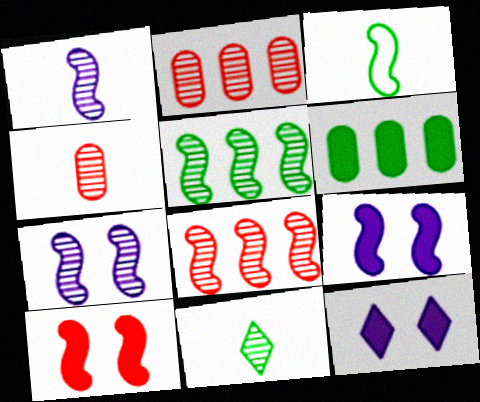[[1, 4, 11], 
[2, 3, 12], 
[2, 7, 11], 
[3, 8, 9]]